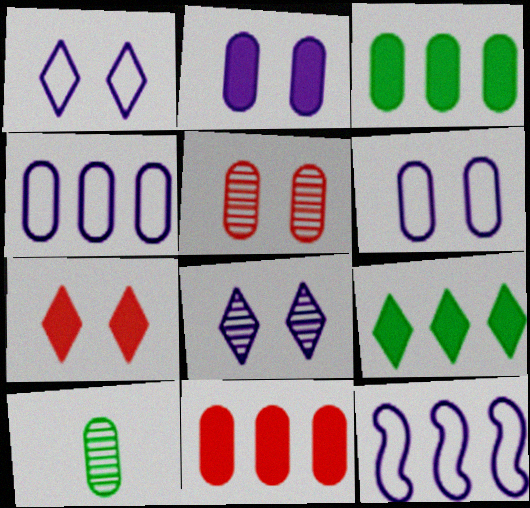[[6, 10, 11], 
[7, 10, 12]]